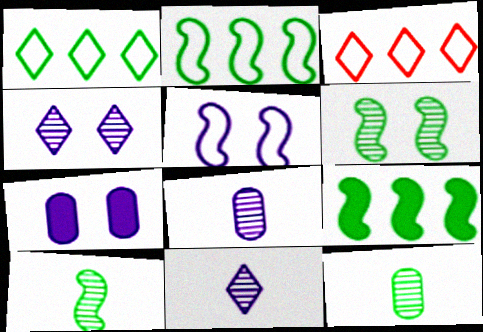[[3, 7, 10], 
[4, 5, 7]]